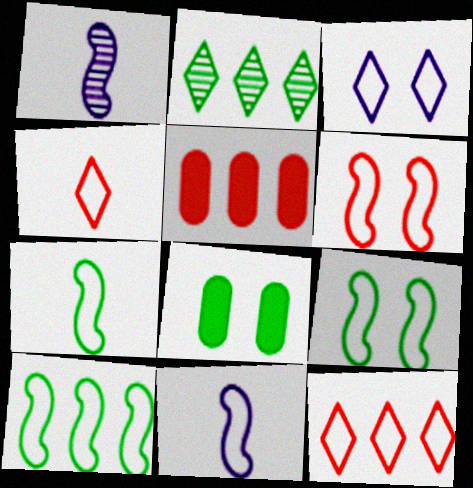[[1, 8, 12], 
[2, 7, 8], 
[6, 10, 11], 
[7, 9, 10]]